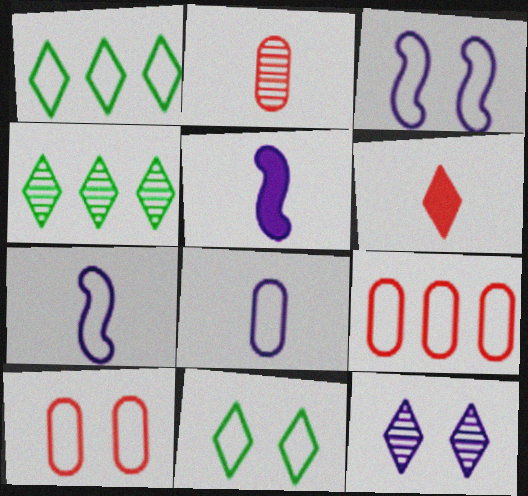[[1, 6, 12], 
[1, 7, 10], 
[3, 10, 11], 
[4, 5, 10], 
[7, 9, 11]]